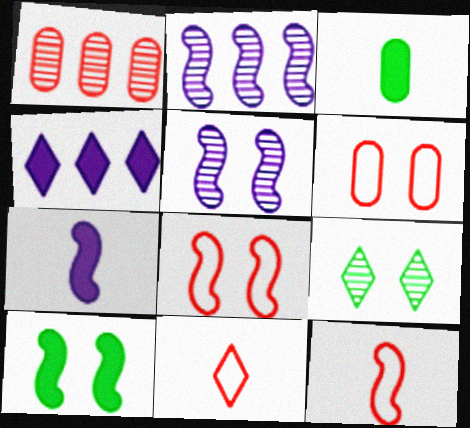[[2, 10, 12], 
[4, 9, 11], 
[5, 8, 10]]